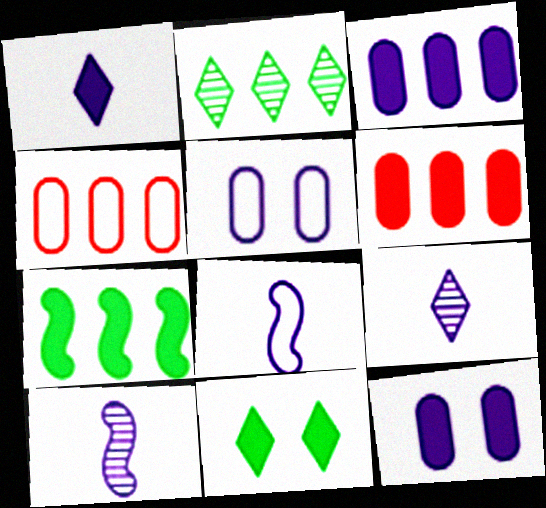[[4, 10, 11]]